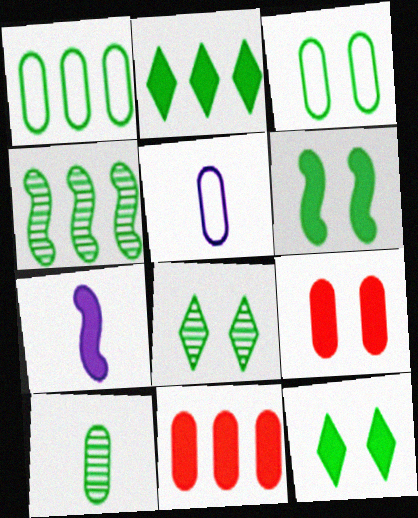[[1, 2, 4], 
[2, 7, 9], 
[3, 6, 8], 
[4, 8, 10], 
[7, 11, 12]]